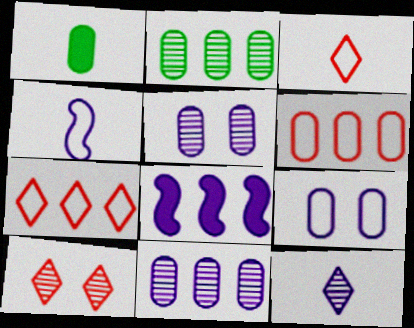[[1, 5, 6], 
[2, 7, 8], 
[8, 9, 12]]